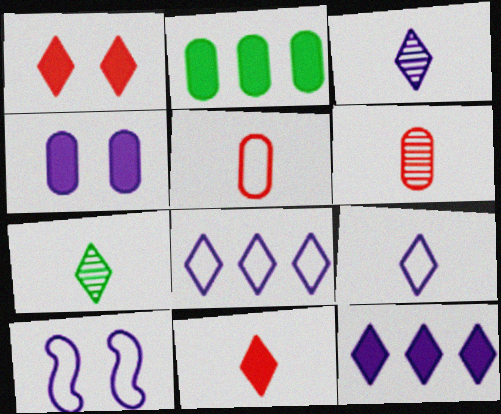[[1, 7, 8], 
[7, 9, 11]]